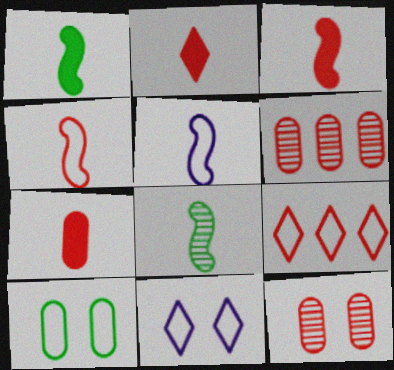[[1, 6, 11], 
[2, 3, 7], 
[3, 5, 8], 
[3, 9, 12], 
[5, 9, 10]]